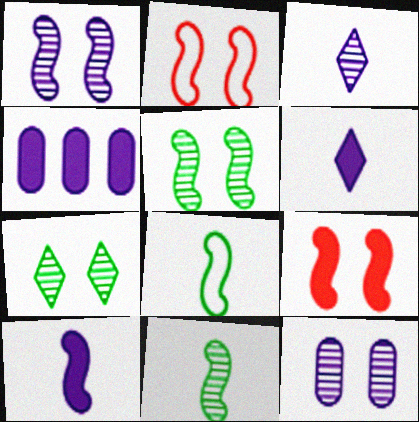[]